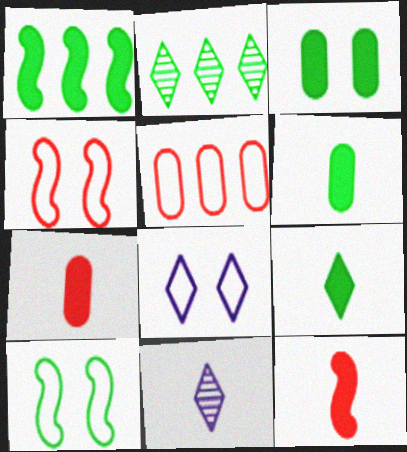[[1, 3, 9], 
[2, 6, 10]]